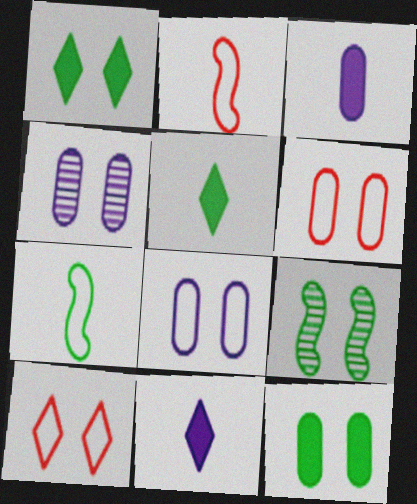[[4, 6, 12]]